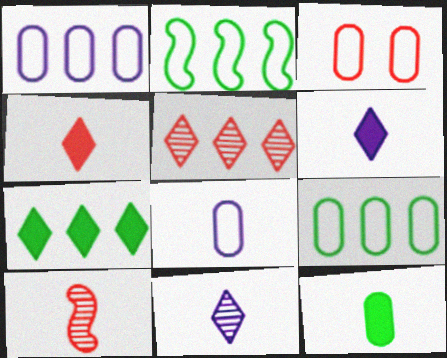[[3, 8, 9]]